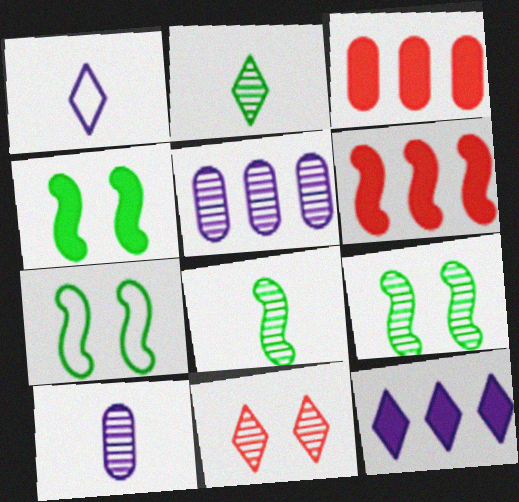[[1, 3, 9], 
[4, 7, 9], 
[5, 8, 11]]